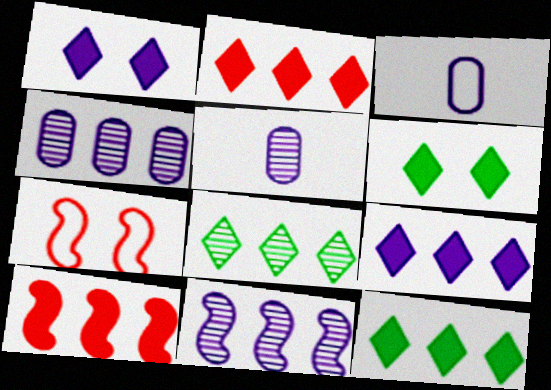[[1, 3, 11], 
[2, 9, 12], 
[5, 7, 12]]